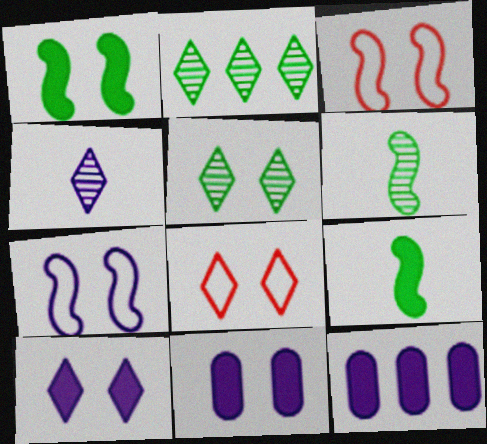[[3, 5, 11], 
[4, 7, 12], 
[5, 8, 10], 
[6, 8, 12]]